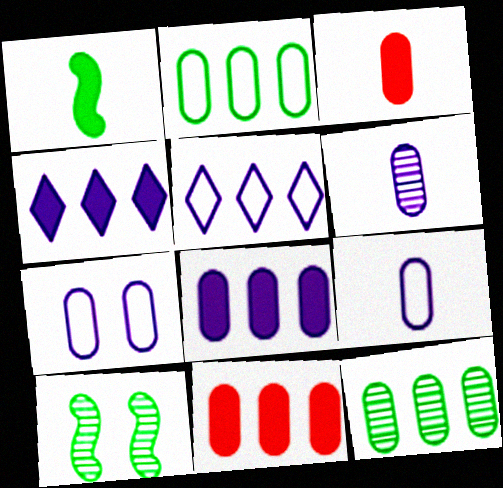[[3, 5, 10], 
[3, 7, 12], 
[6, 7, 8]]